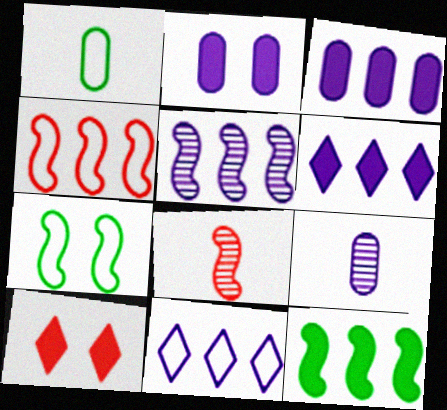[[1, 5, 10], 
[3, 5, 11], 
[4, 5, 12]]